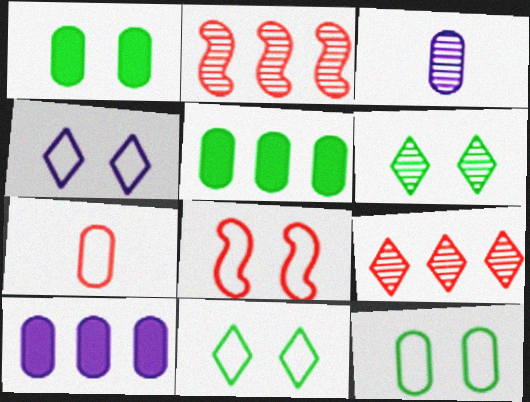[[2, 3, 6], 
[4, 8, 12]]